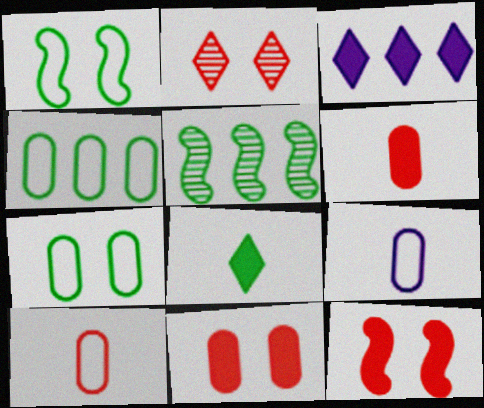[[5, 7, 8]]